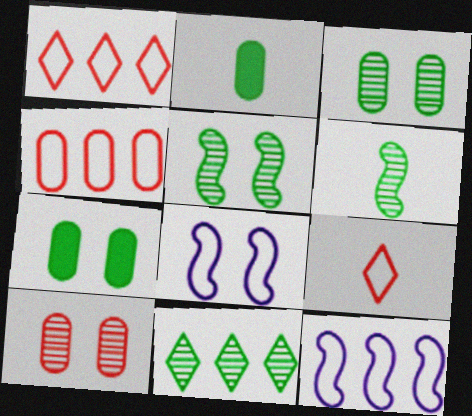[[3, 6, 11]]